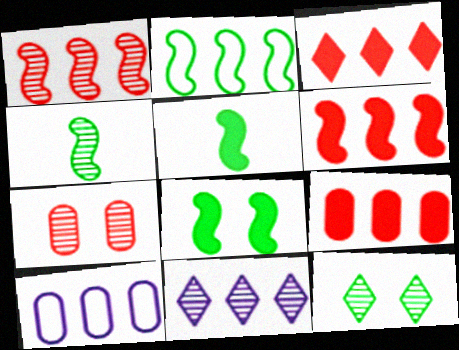[[2, 4, 8], 
[2, 9, 11], 
[3, 6, 9], 
[4, 7, 11]]